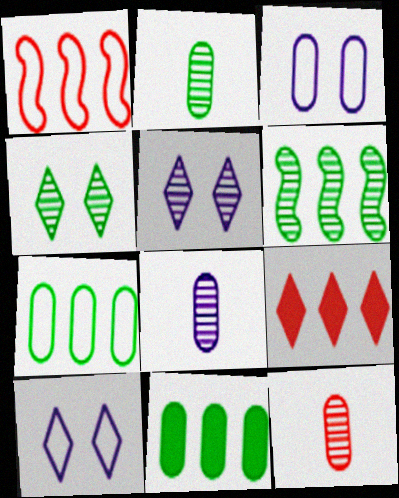[[2, 4, 6], 
[2, 8, 12], 
[3, 11, 12], 
[5, 6, 12]]